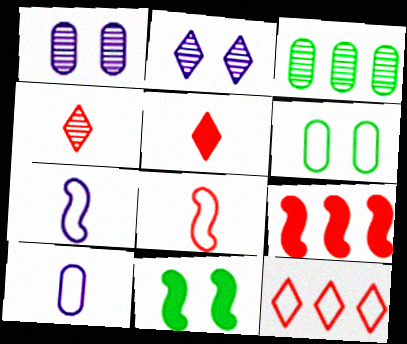[[6, 7, 12]]